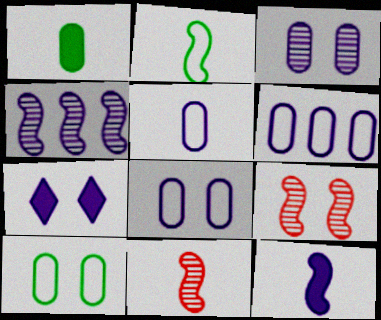[[2, 11, 12], 
[4, 5, 7], 
[5, 6, 8], 
[7, 9, 10]]